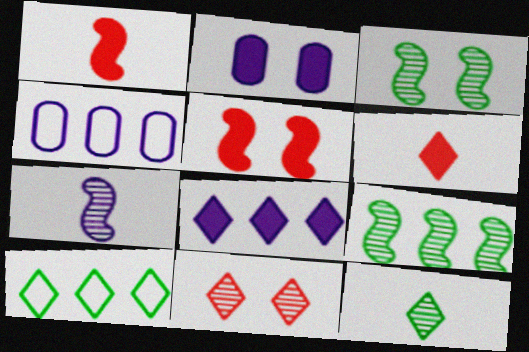[[3, 4, 6], 
[4, 5, 12]]